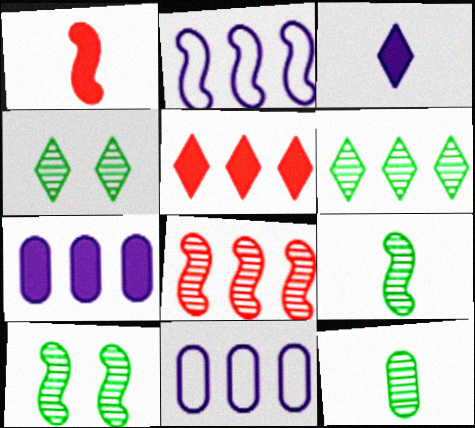[[1, 2, 10], 
[1, 4, 11], 
[6, 10, 12]]